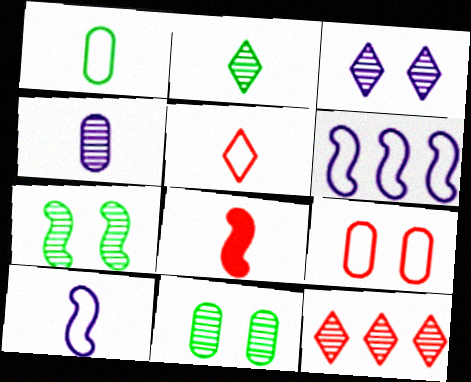[[1, 5, 10], 
[2, 3, 12], 
[4, 7, 12], 
[6, 7, 8], 
[8, 9, 12]]